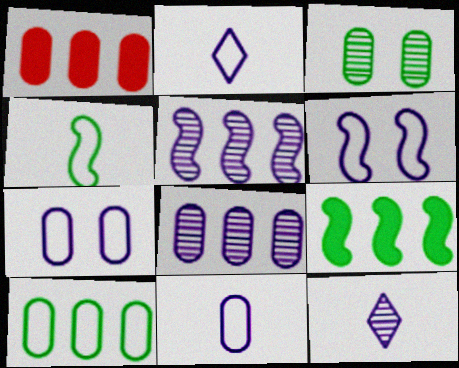[[1, 3, 11], 
[1, 8, 10]]